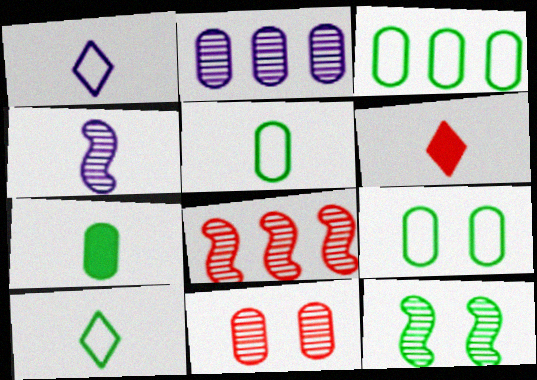[[3, 5, 9], 
[4, 5, 6], 
[4, 8, 12]]